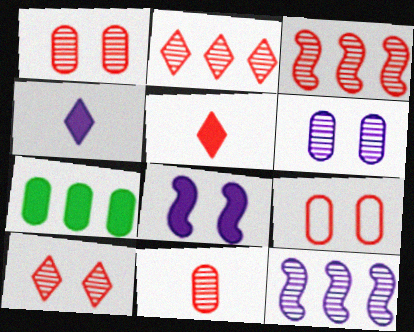[[3, 5, 9], 
[3, 10, 11], 
[5, 7, 8]]